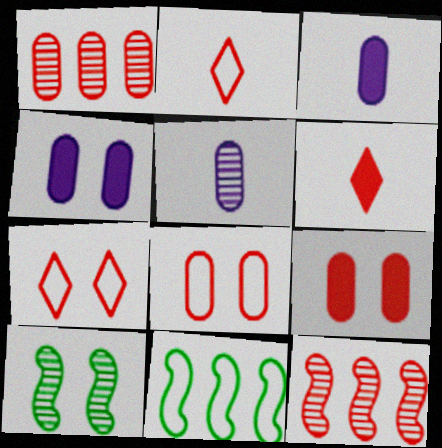[[2, 9, 12], 
[4, 7, 10], 
[6, 8, 12]]